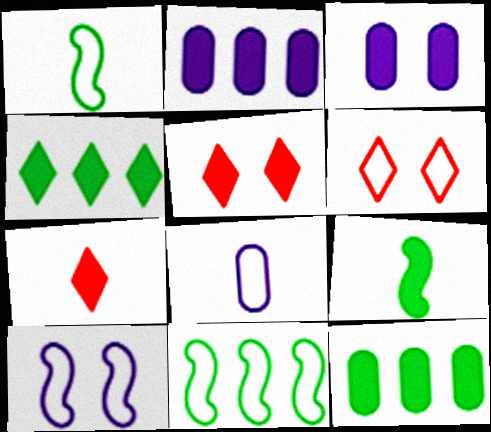[[2, 5, 9], 
[6, 8, 11]]